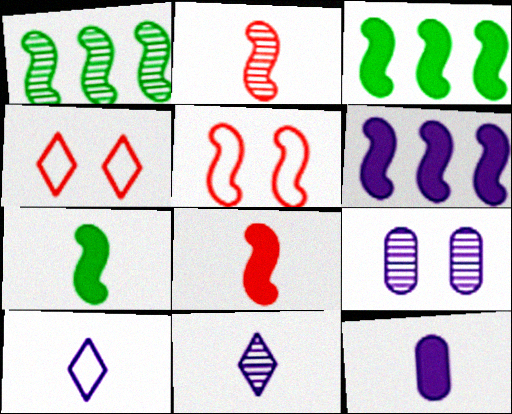[[1, 4, 12], 
[6, 9, 10]]